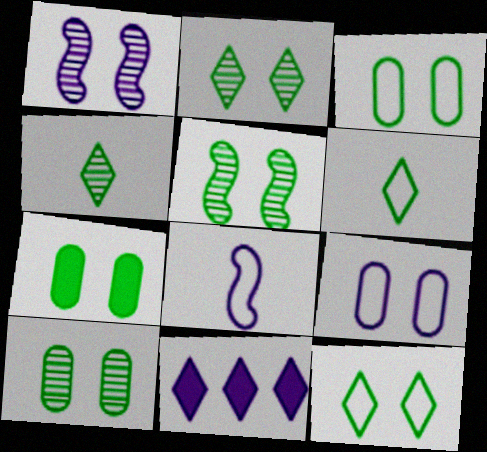[[2, 5, 10], 
[3, 7, 10], 
[5, 7, 12]]